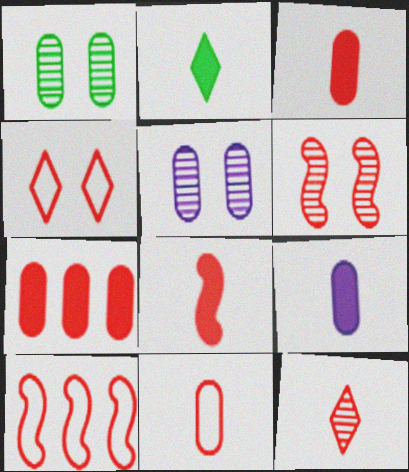[[2, 5, 10], 
[2, 8, 9], 
[4, 10, 11], 
[6, 8, 10], 
[8, 11, 12]]